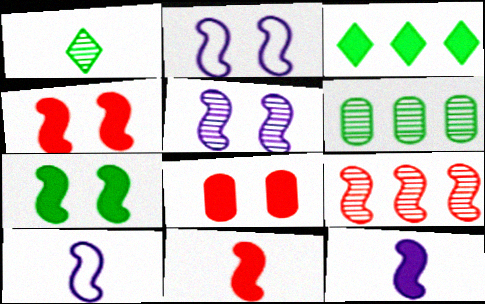[[3, 8, 12], 
[7, 9, 10]]